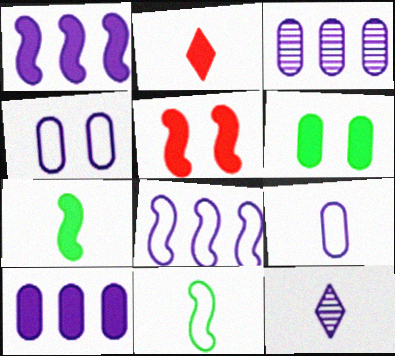[[1, 2, 6], 
[1, 4, 12], 
[1, 5, 7]]